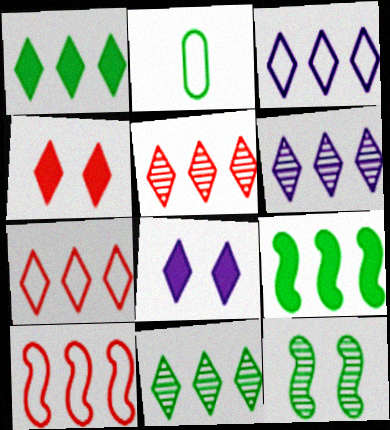[[1, 2, 12], 
[1, 3, 5], 
[1, 6, 7], 
[5, 6, 11]]